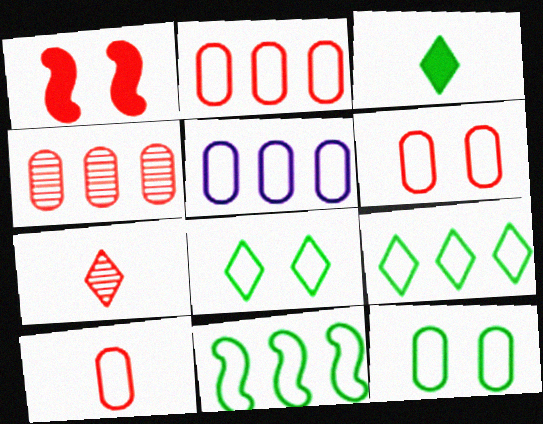[[1, 2, 7], 
[2, 6, 10], 
[5, 10, 12]]